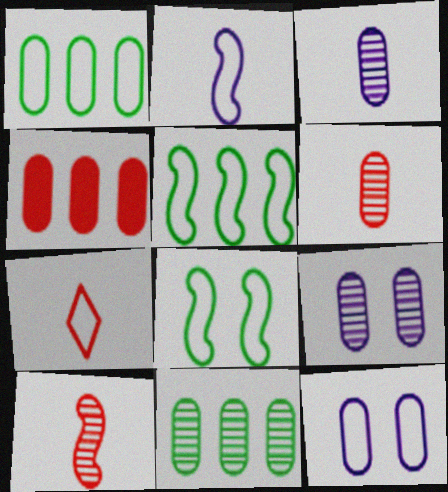[[5, 7, 12], 
[6, 9, 11]]